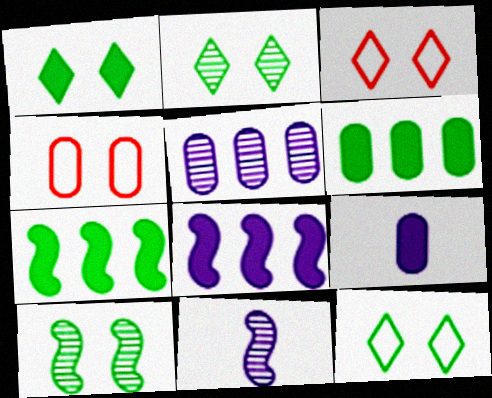[[1, 2, 12], 
[3, 6, 11]]